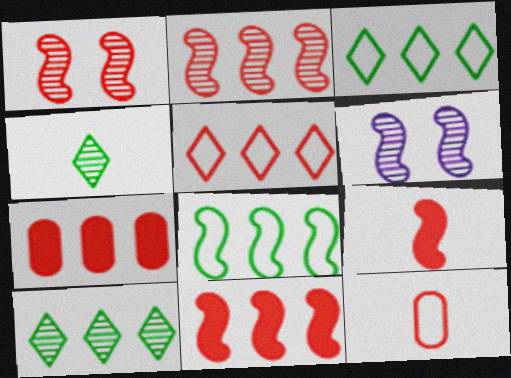[[2, 5, 7], 
[6, 8, 9]]